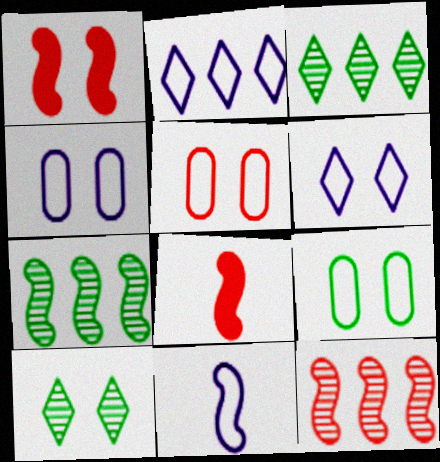[[1, 4, 10], 
[1, 7, 11], 
[2, 4, 11], 
[3, 4, 8], 
[4, 5, 9]]